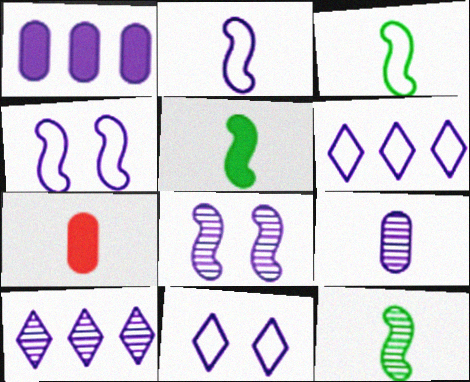[[3, 5, 12], 
[8, 9, 10]]